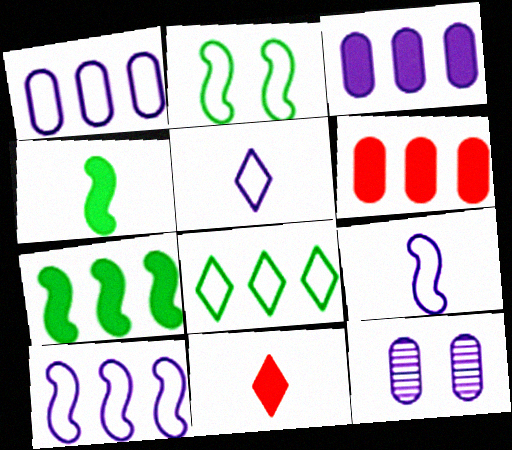[]